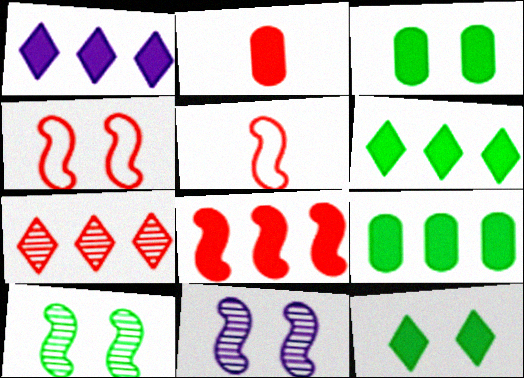[[1, 8, 9], 
[2, 4, 7]]